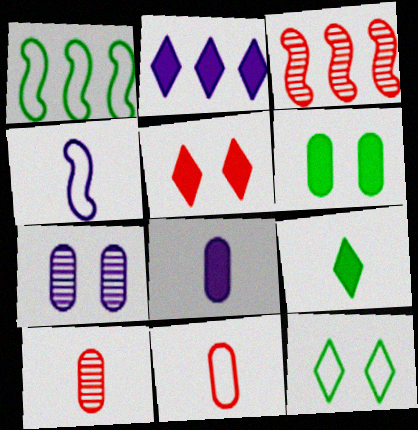[[2, 4, 7], 
[2, 5, 9], 
[3, 5, 11], 
[3, 8, 12], 
[4, 9, 10]]